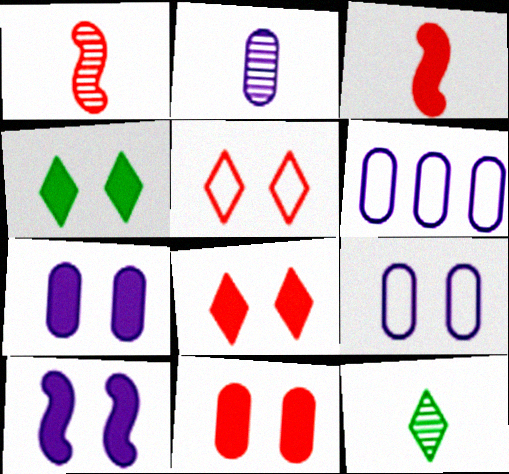[[1, 2, 12], 
[1, 4, 6], 
[2, 6, 7], 
[4, 10, 11]]